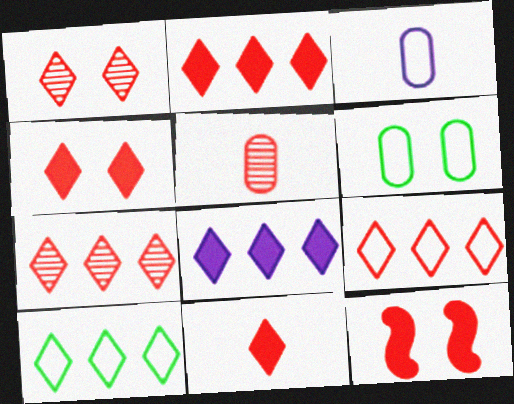[[1, 9, 11], 
[2, 4, 11], 
[2, 7, 9], 
[5, 9, 12], 
[7, 8, 10]]